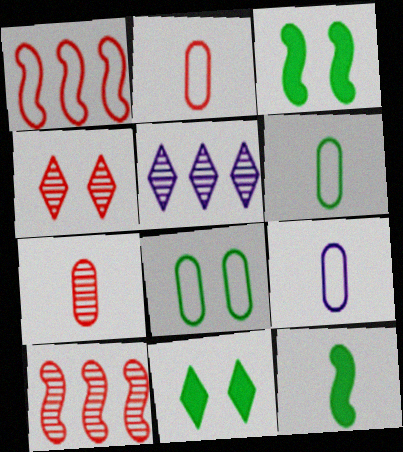[[2, 3, 5], 
[2, 6, 9], 
[4, 7, 10], 
[9, 10, 11]]